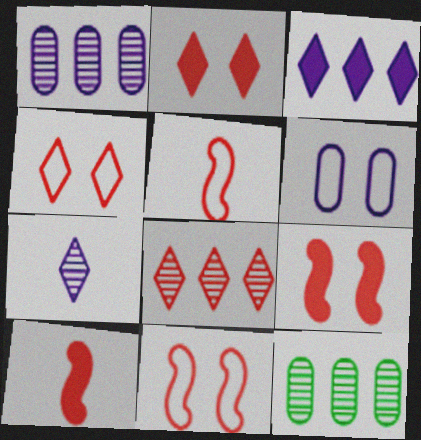[]